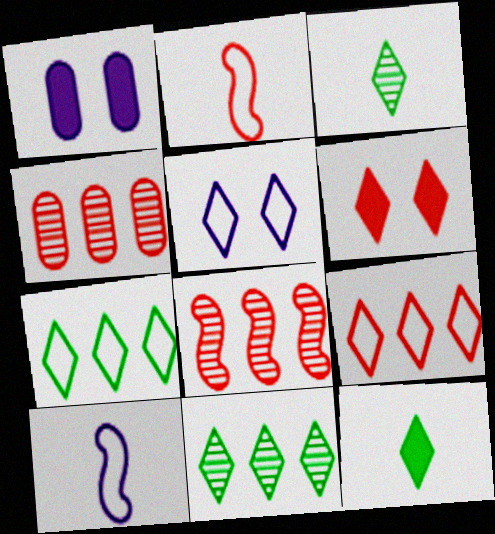[[1, 2, 11], 
[2, 4, 6]]